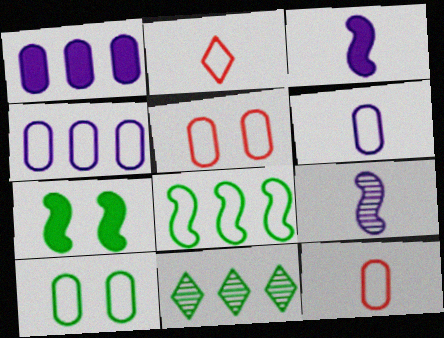[[3, 5, 11], 
[4, 10, 12]]